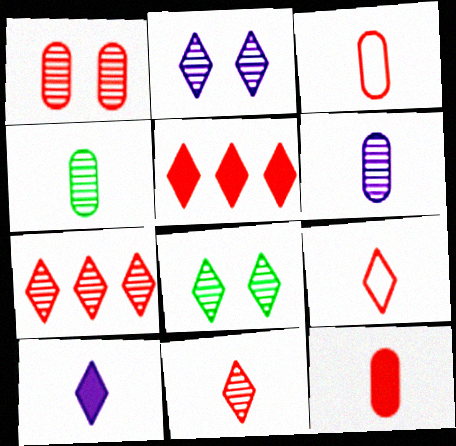[]